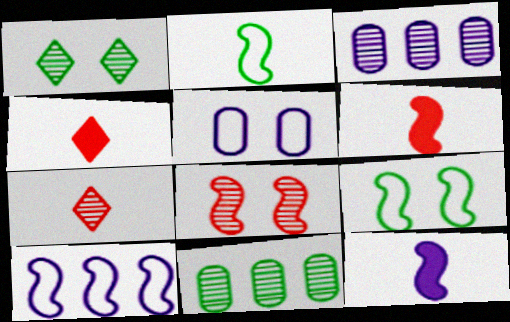[[3, 4, 9]]